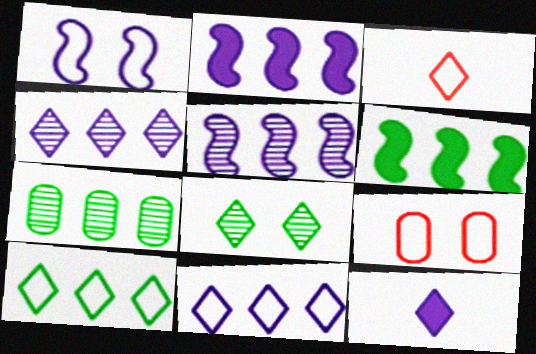[[6, 7, 10]]